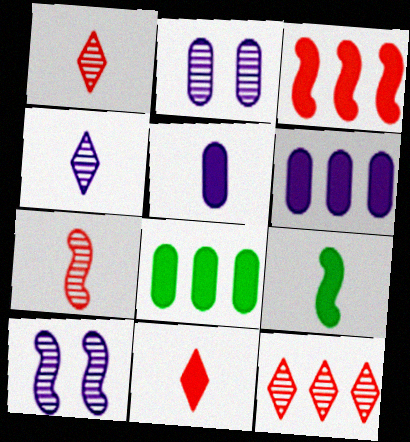[[5, 9, 11]]